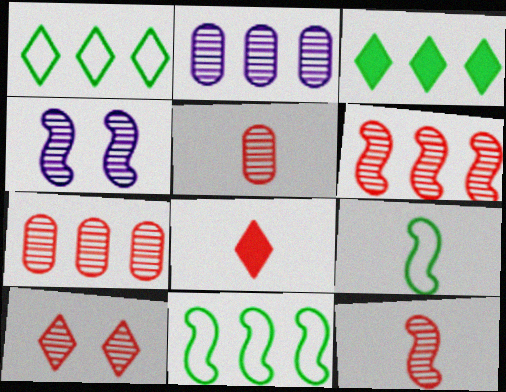[[5, 6, 10], 
[7, 10, 12]]